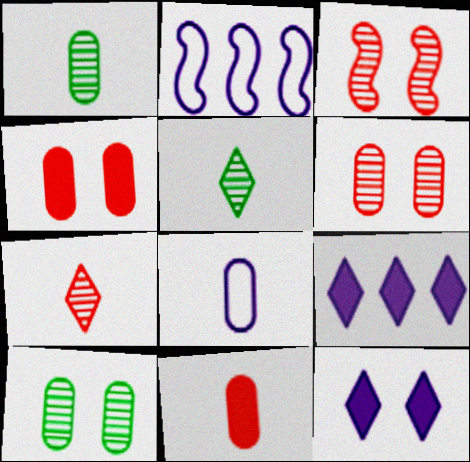[[1, 8, 11], 
[2, 4, 5]]